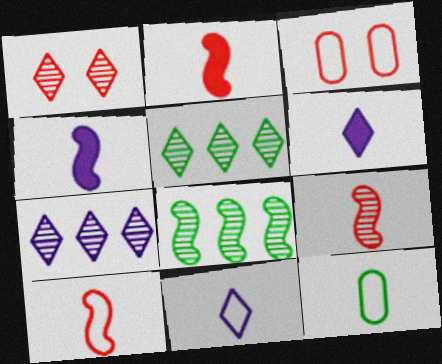[[2, 9, 10], 
[3, 4, 5], 
[3, 6, 8], 
[6, 9, 12], 
[10, 11, 12]]